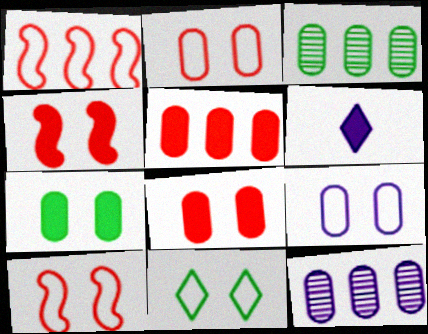[[3, 6, 10], 
[9, 10, 11]]